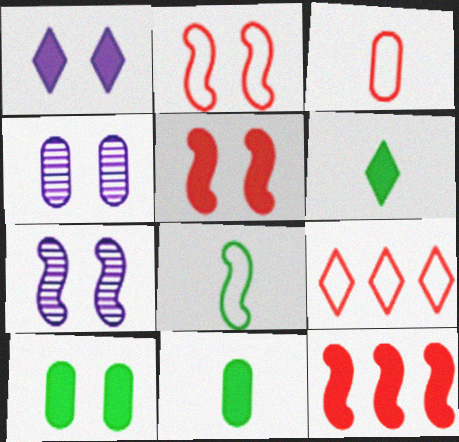[[1, 5, 10], 
[1, 11, 12], 
[2, 3, 9], 
[7, 8, 12], 
[7, 9, 11]]